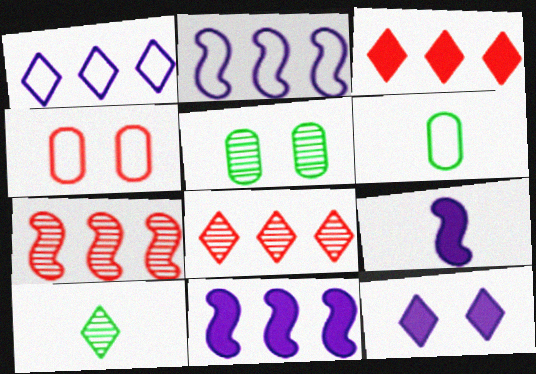[[4, 10, 11], 
[6, 7, 12]]